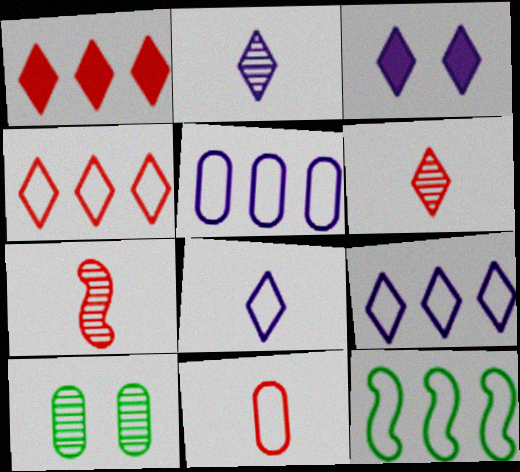[[2, 3, 9], 
[4, 5, 12]]